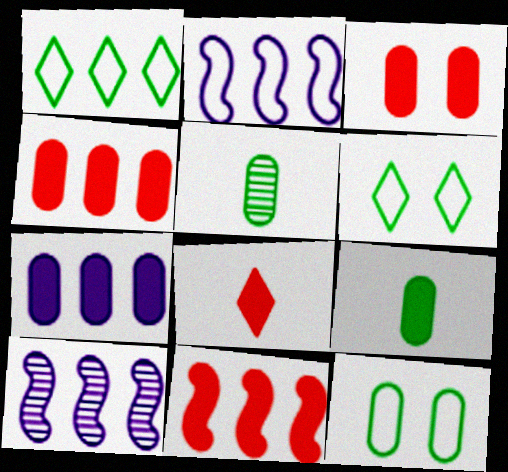[[1, 4, 10], 
[3, 7, 9], 
[3, 8, 11], 
[8, 10, 12]]